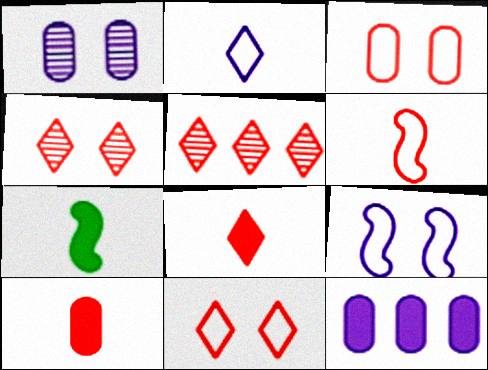[[5, 8, 11]]